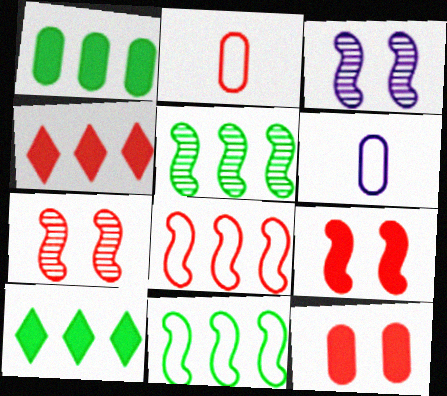[[2, 3, 10], 
[2, 4, 7], 
[6, 7, 10]]